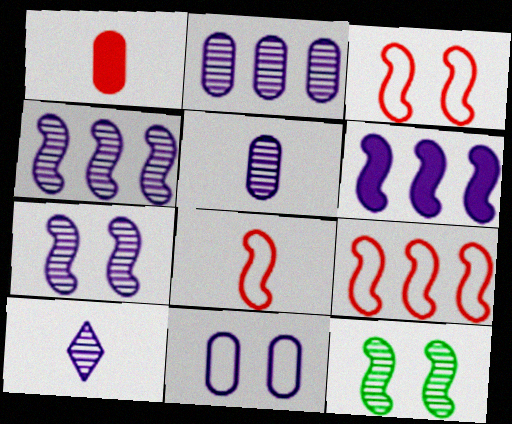[[2, 7, 10], 
[3, 8, 9], 
[6, 8, 12], 
[6, 10, 11]]